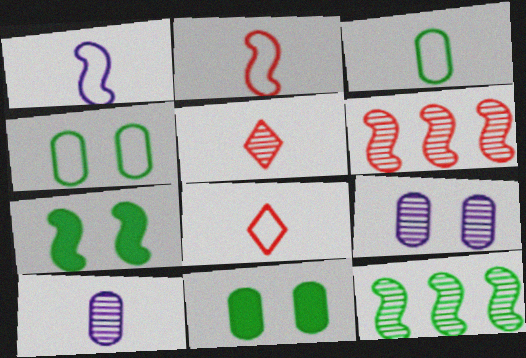[[1, 3, 8], 
[1, 6, 7], 
[5, 9, 12]]